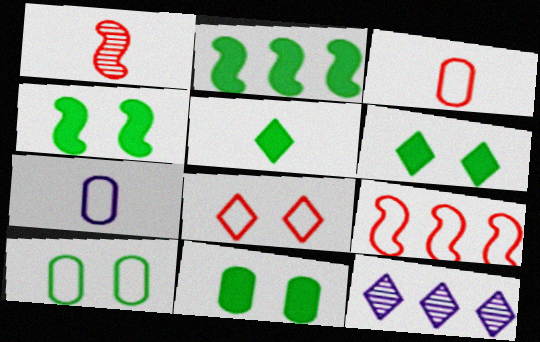[[1, 5, 7], 
[2, 5, 11], 
[3, 4, 12], 
[3, 8, 9], 
[4, 6, 11], 
[5, 8, 12]]